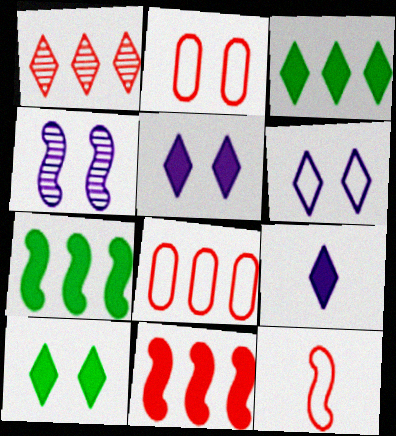[[1, 8, 11], 
[2, 4, 10], 
[4, 7, 12]]